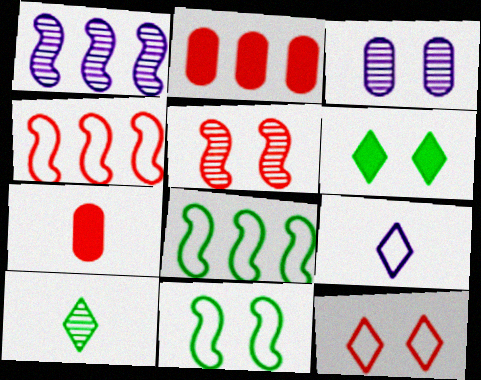[]